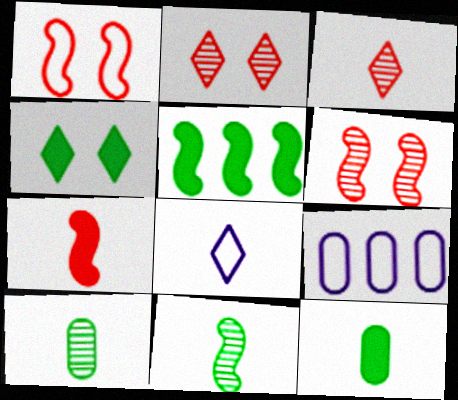[[4, 5, 12], 
[7, 8, 10]]